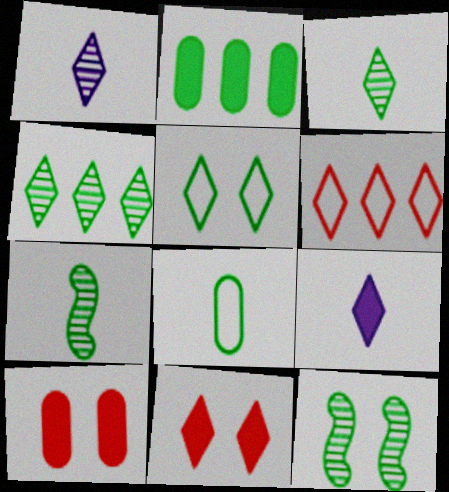[[2, 5, 7]]